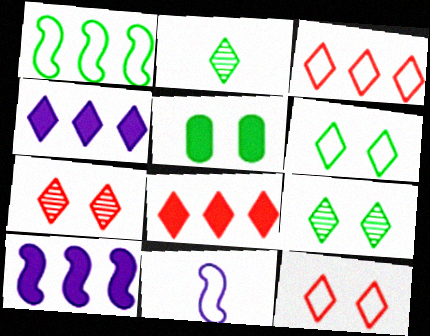[[1, 2, 5], 
[2, 4, 12]]